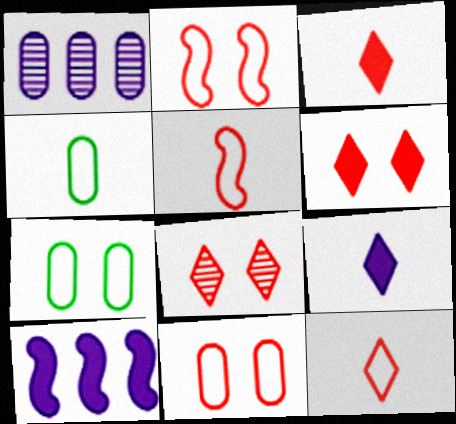[[4, 8, 10]]